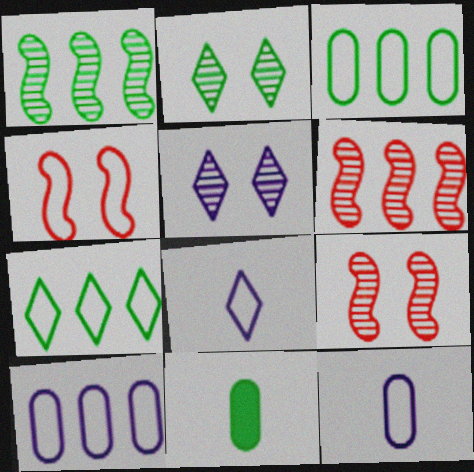[[3, 4, 8], 
[4, 7, 12]]